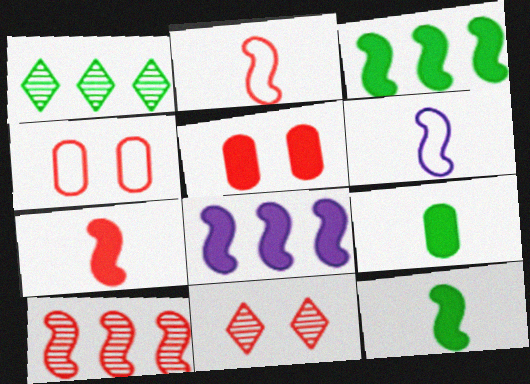[[1, 5, 6]]